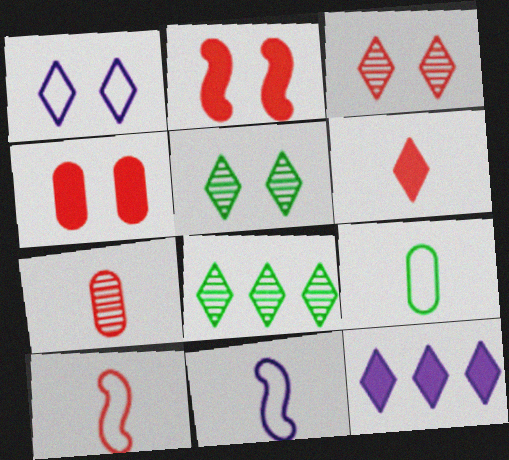[[1, 6, 8], 
[4, 8, 11], 
[6, 7, 10]]